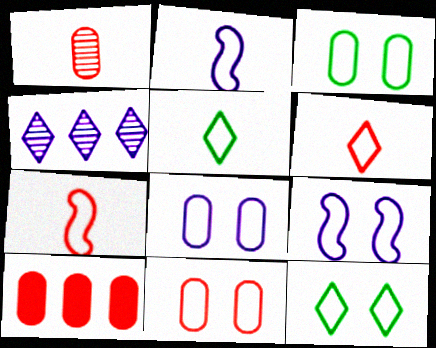[[1, 10, 11], 
[3, 8, 11], 
[9, 11, 12]]